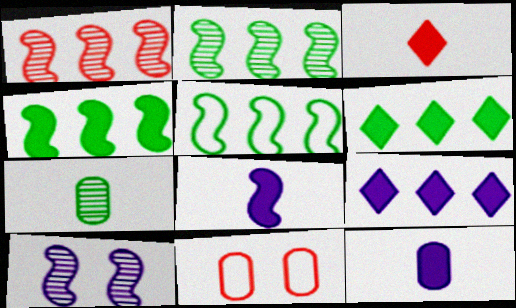[[1, 3, 11], 
[2, 4, 5]]